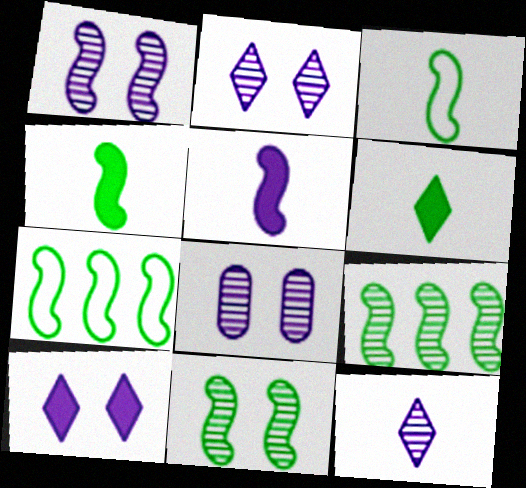[[1, 2, 8], 
[4, 7, 11]]